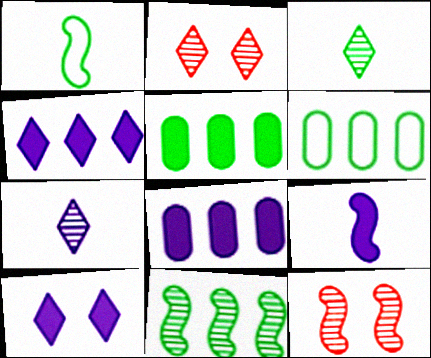[[1, 2, 8], 
[2, 6, 9], 
[8, 9, 10]]